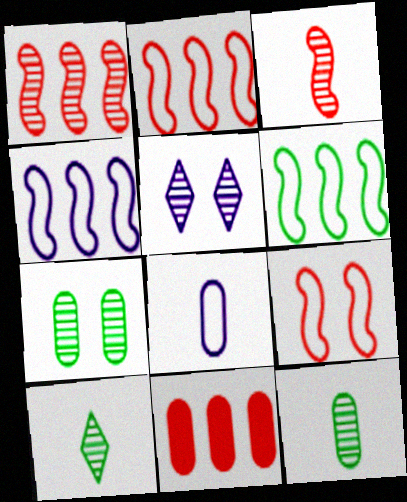[[1, 5, 12], 
[2, 4, 6], 
[7, 8, 11]]